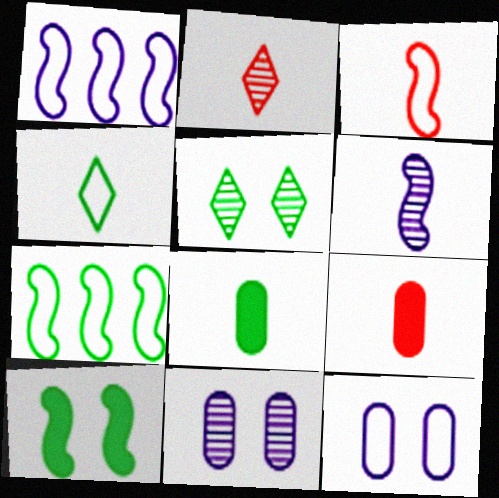[[1, 5, 9], 
[2, 3, 9], 
[4, 6, 9], 
[5, 7, 8]]